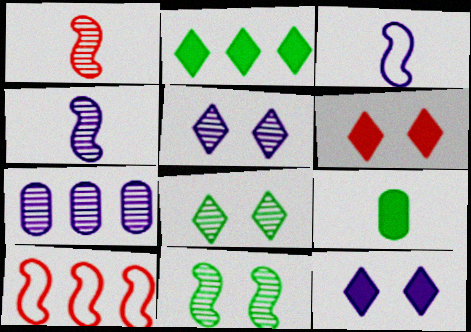[[1, 7, 8], 
[2, 7, 10], 
[3, 7, 12], 
[4, 5, 7], 
[5, 9, 10]]